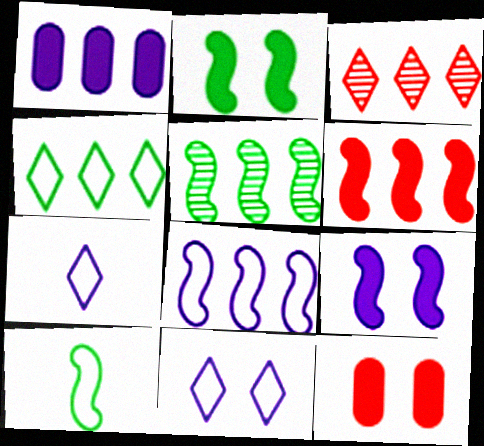[[2, 5, 10], 
[5, 6, 8], 
[5, 7, 12]]